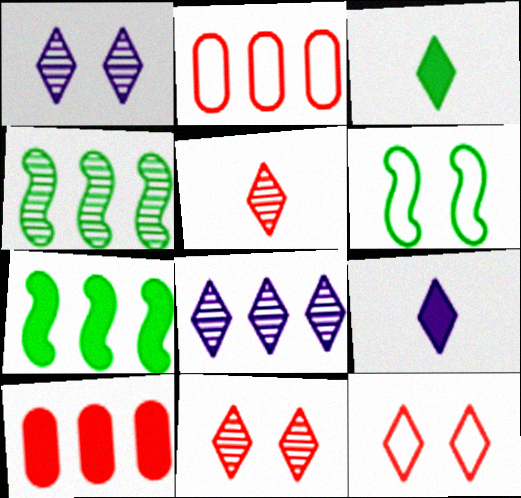[[2, 7, 8], 
[3, 8, 12]]